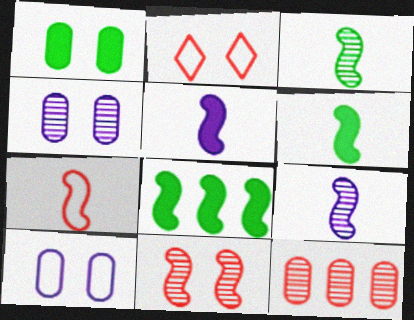[[3, 5, 7], 
[6, 7, 9]]